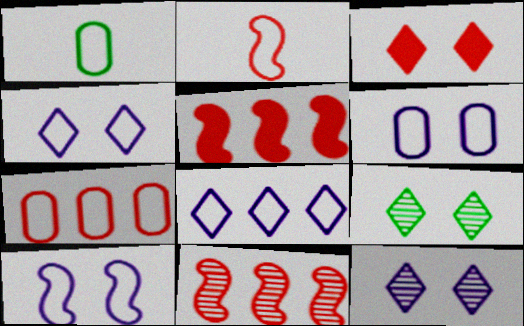[[1, 5, 12], 
[1, 6, 7], 
[3, 4, 9], 
[4, 6, 10]]